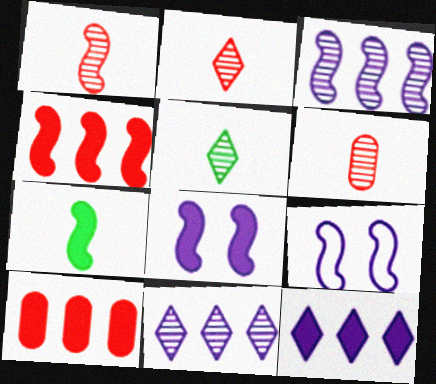[[1, 2, 6], 
[4, 7, 8], 
[5, 9, 10]]